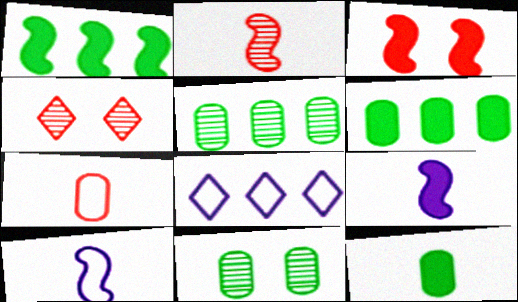[[1, 3, 9], 
[4, 6, 10]]